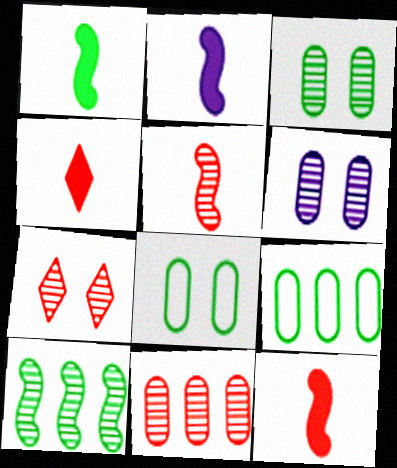[[1, 2, 12], 
[2, 7, 9], 
[5, 7, 11]]